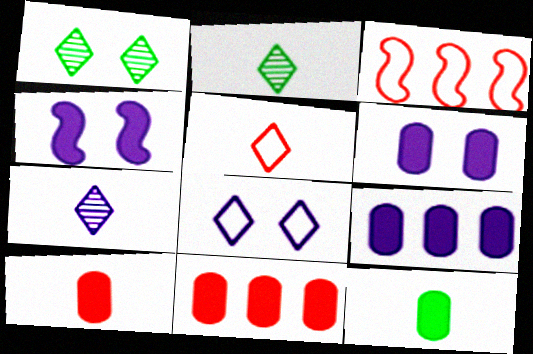[[2, 3, 6], 
[6, 11, 12]]